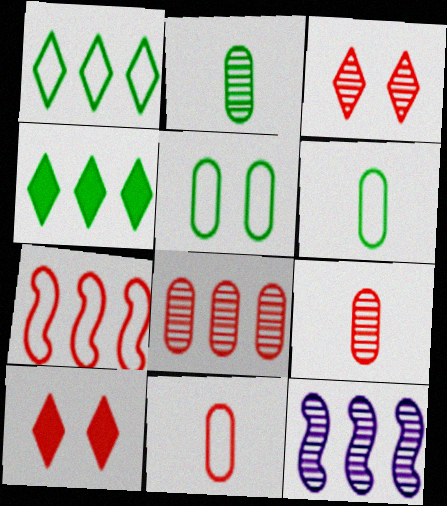[[2, 3, 12], 
[6, 10, 12], 
[7, 9, 10]]